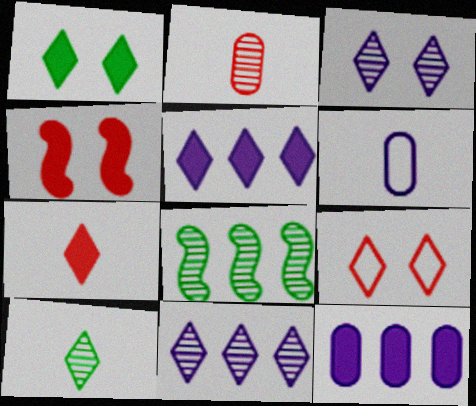[[1, 3, 9], 
[1, 5, 7], 
[2, 3, 8], 
[5, 9, 10]]